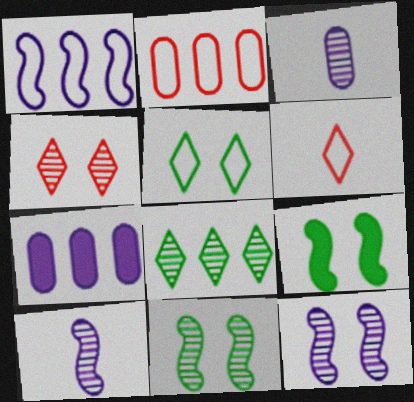[[6, 7, 11]]